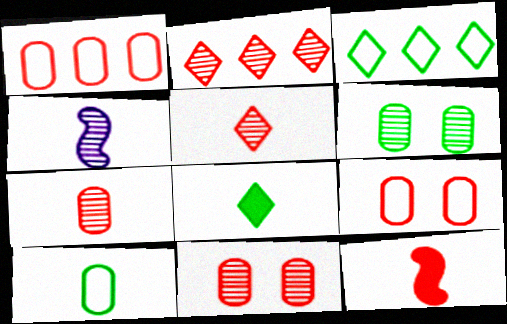[[2, 4, 6], 
[2, 9, 12]]